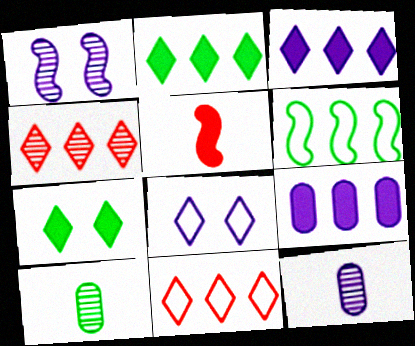[[1, 4, 10], 
[1, 5, 6], 
[4, 6, 9], 
[5, 7, 9], 
[6, 7, 10]]